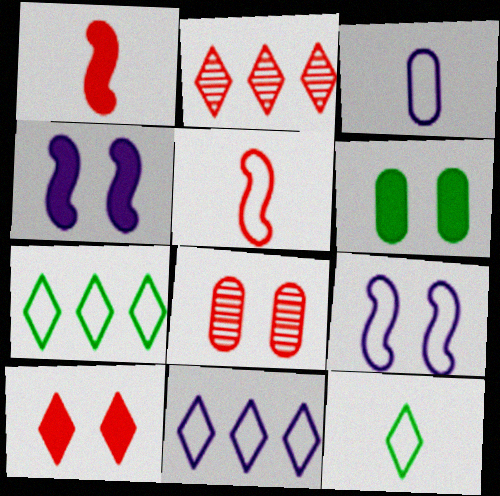[[3, 5, 12], 
[3, 9, 11], 
[4, 6, 10]]